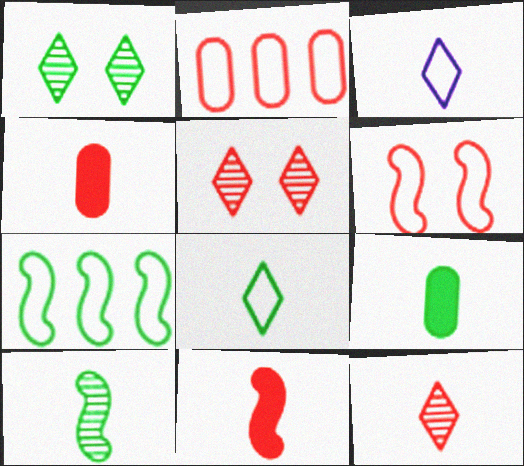[[1, 7, 9], 
[2, 5, 11], 
[3, 4, 10], 
[8, 9, 10]]